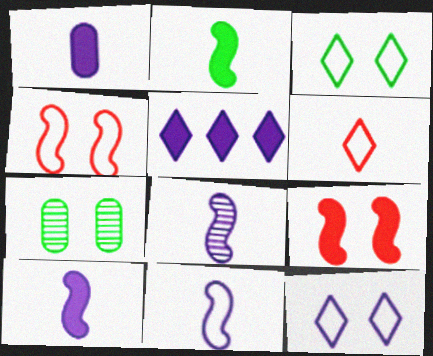[[7, 9, 12], 
[8, 10, 11]]